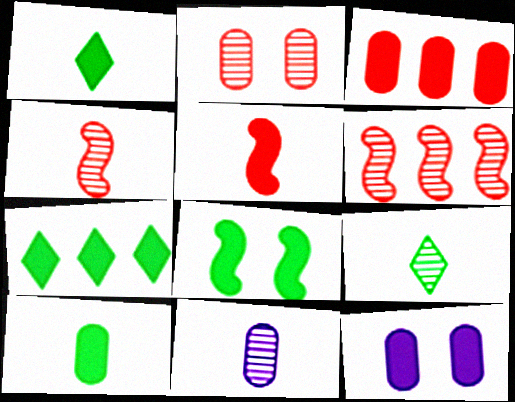[[3, 10, 12], 
[4, 9, 11], 
[5, 7, 12], 
[7, 8, 10]]